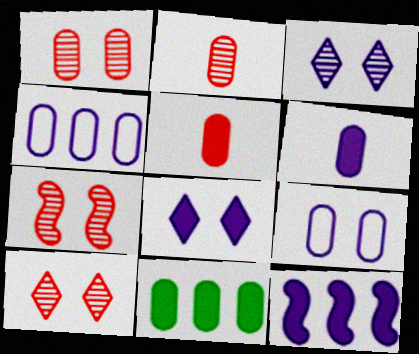[[1, 7, 10], 
[2, 9, 11], 
[6, 8, 12]]